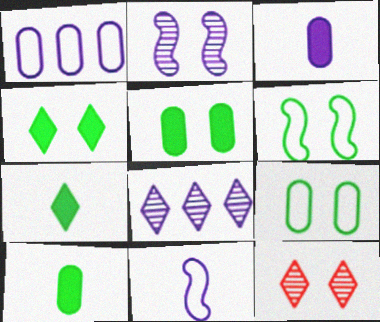[]